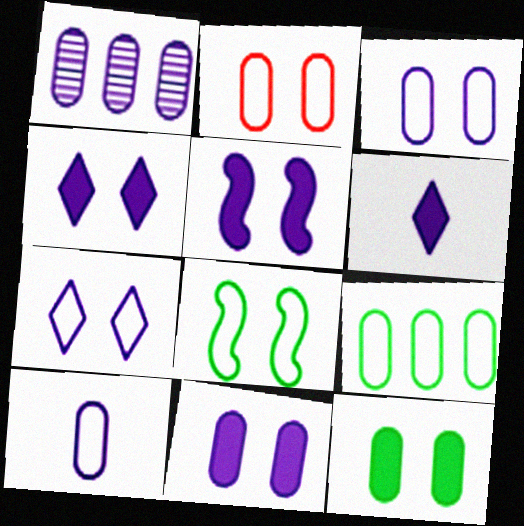[[1, 10, 11], 
[2, 7, 8], 
[2, 9, 10], 
[4, 5, 11]]